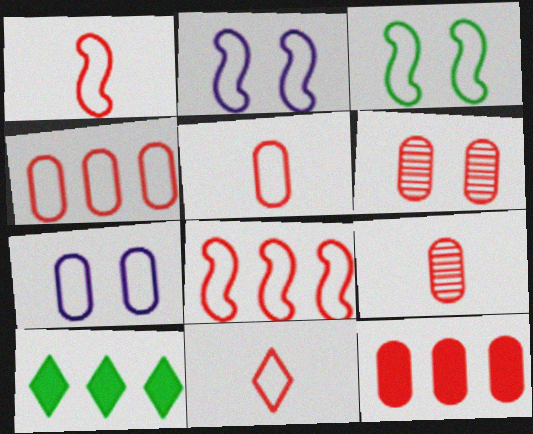[[1, 5, 11], 
[2, 9, 10], 
[5, 6, 12]]